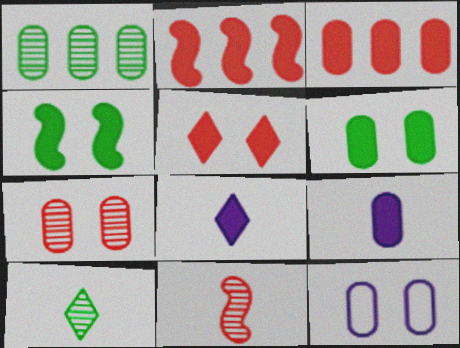[[2, 6, 8], 
[2, 10, 12], 
[3, 4, 8], 
[3, 6, 9], 
[6, 7, 12]]